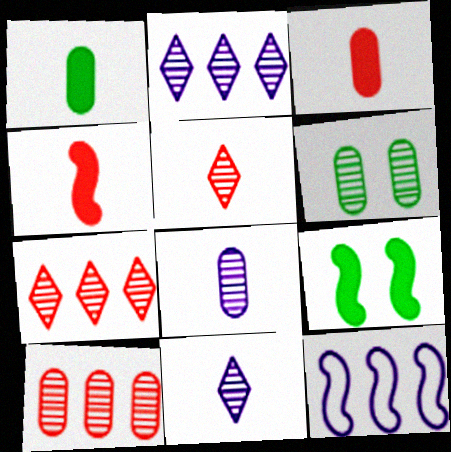[[6, 8, 10]]